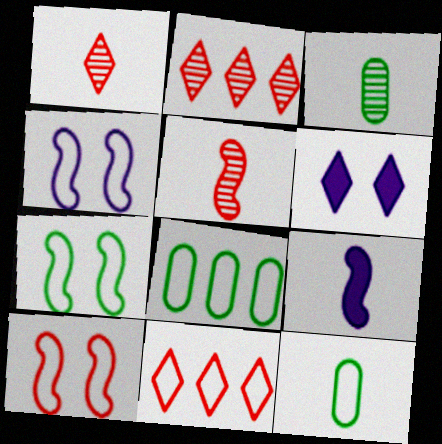[[1, 9, 12], 
[4, 7, 10], 
[4, 11, 12], 
[5, 6, 8]]